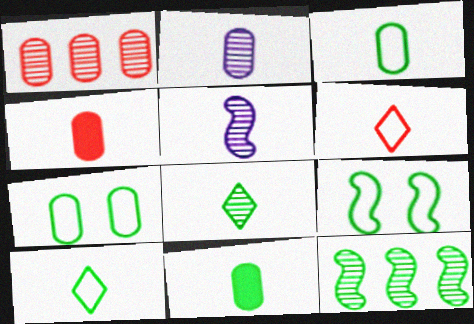[[2, 3, 4], 
[4, 5, 10], 
[5, 6, 11]]